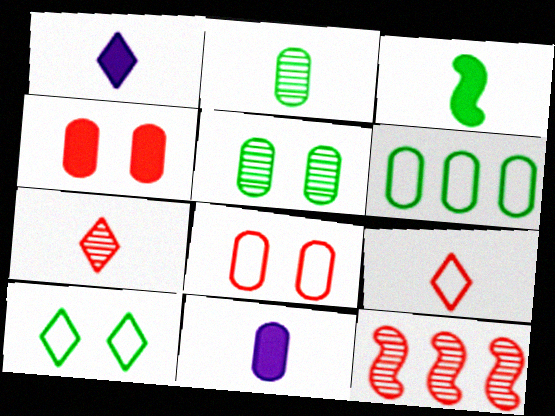[[4, 9, 12], 
[10, 11, 12]]